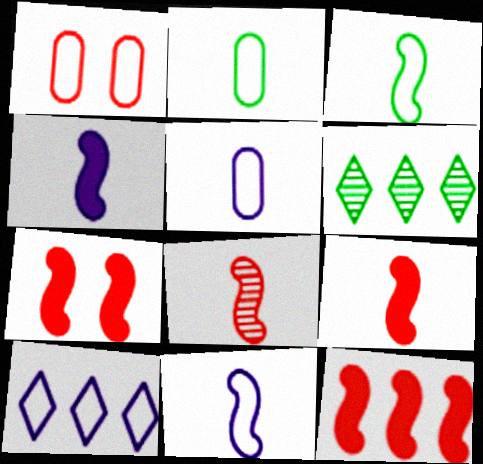[[1, 3, 10], 
[1, 4, 6], 
[3, 4, 8], 
[5, 6, 7], 
[7, 9, 12]]